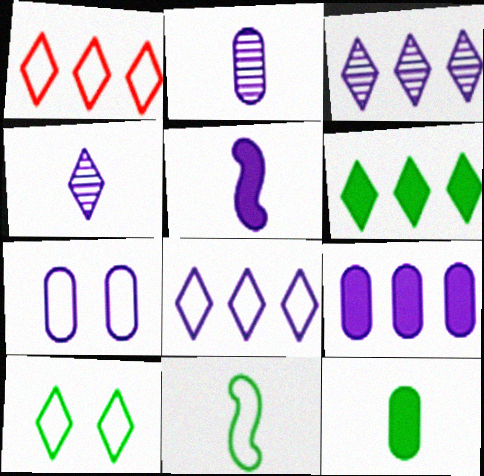[[1, 3, 6], 
[1, 7, 11], 
[2, 7, 9], 
[3, 5, 7]]